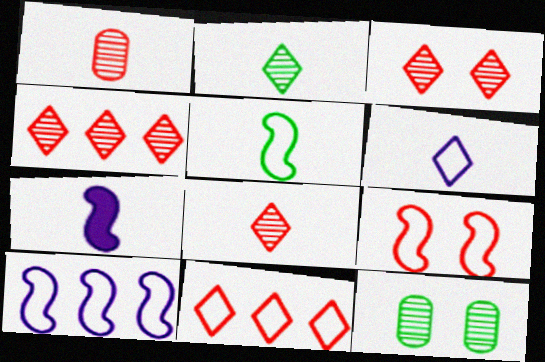[[3, 4, 8], 
[5, 9, 10], 
[7, 11, 12]]